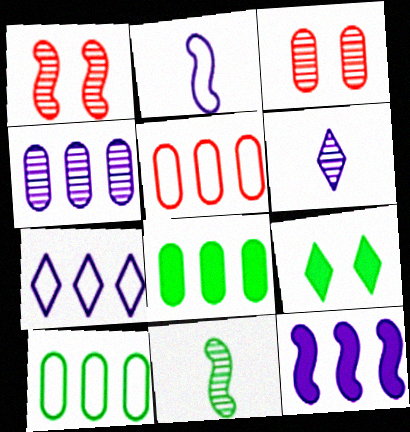[[4, 5, 8], 
[4, 7, 12], 
[9, 10, 11]]